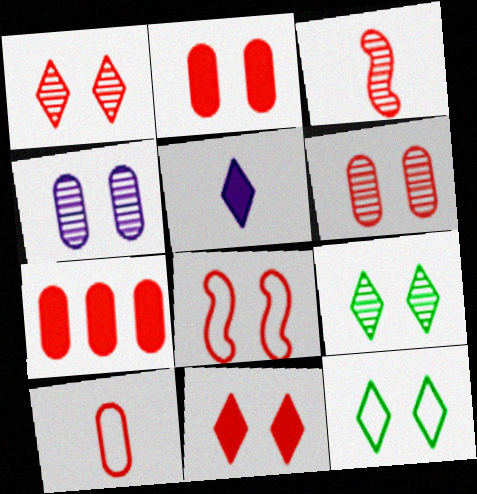[[1, 2, 8], 
[6, 7, 10], 
[6, 8, 11]]